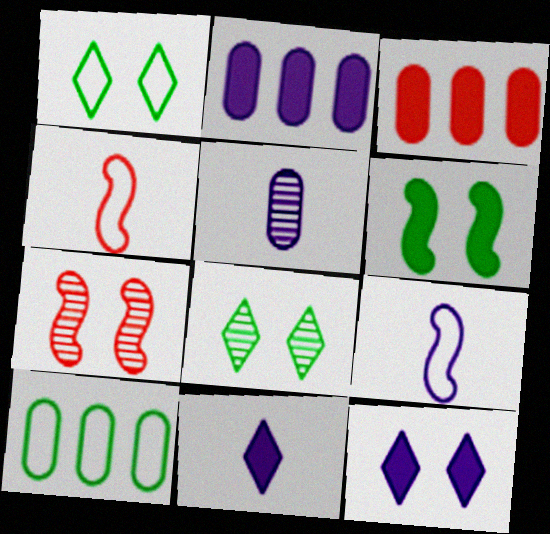[[2, 4, 8], 
[3, 6, 11], 
[3, 8, 9], 
[5, 9, 11], 
[7, 10, 11]]